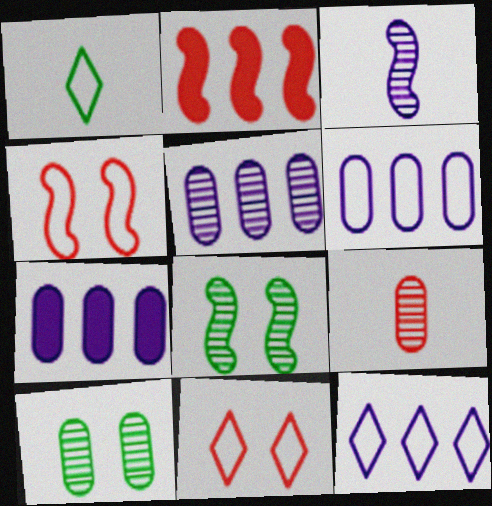[[1, 4, 6], 
[1, 11, 12], 
[2, 9, 11], 
[5, 6, 7], 
[5, 9, 10]]